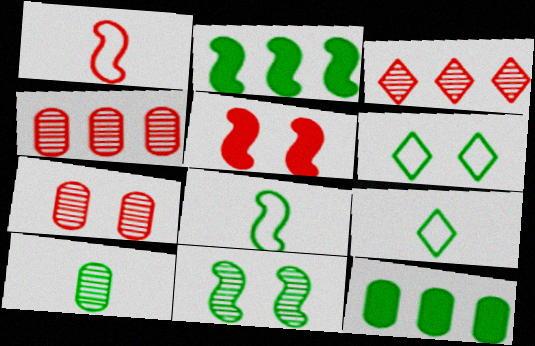[[2, 6, 10], 
[2, 8, 11], 
[9, 11, 12]]